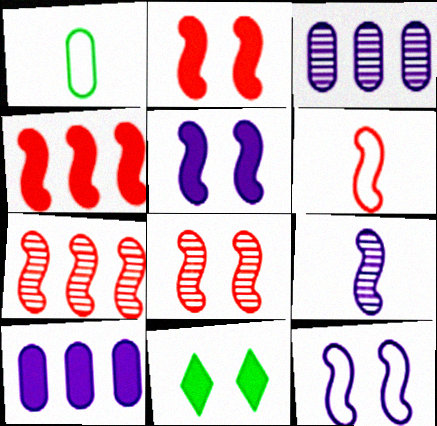[[2, 6, 7], 
[3, 6, 11], 
[4, 6, 8]]